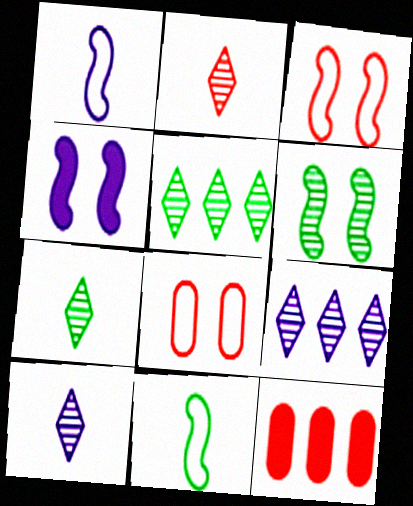[[2, 3, 12], 
[2, 7, 10], 
[3, 4, 6]]